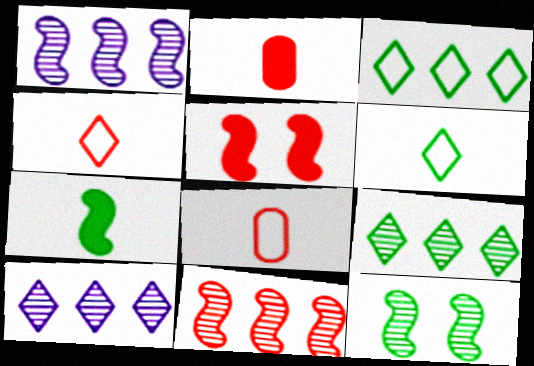[]